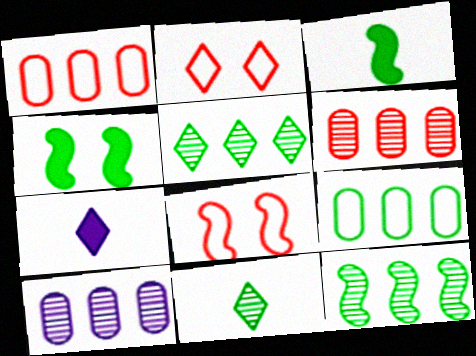[[2, 3, 10], 
[2, 5, 7], 
[4, 9, 11]]